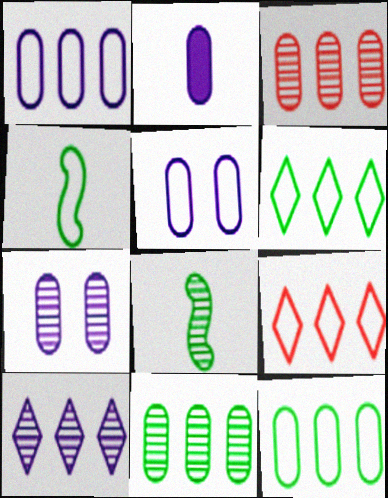[[1, 2, 7], 
[4, 5, 9]]